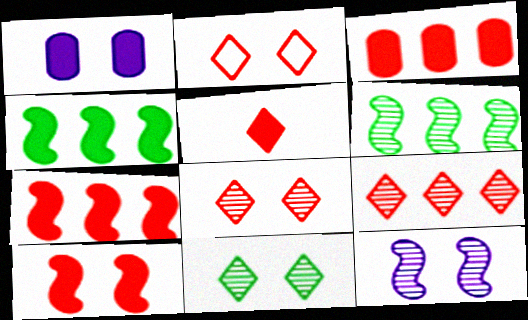[[1, 4, 5], 
[2, 5, 9], 
[3, 5, 10]]